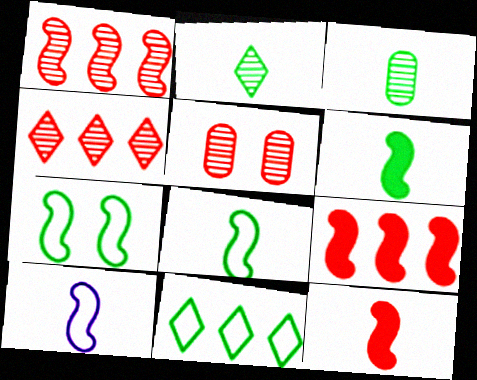[]